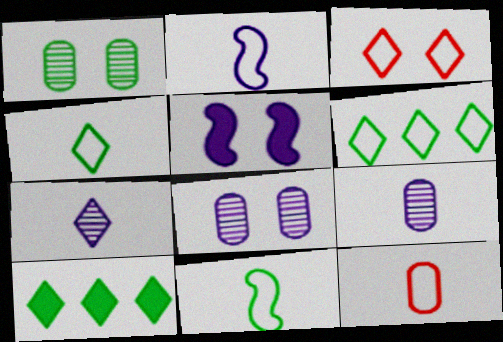[[1, 3, 5], 
[1, 10, 11], 
[2, 4, 12], 
[3, 7, 10]]